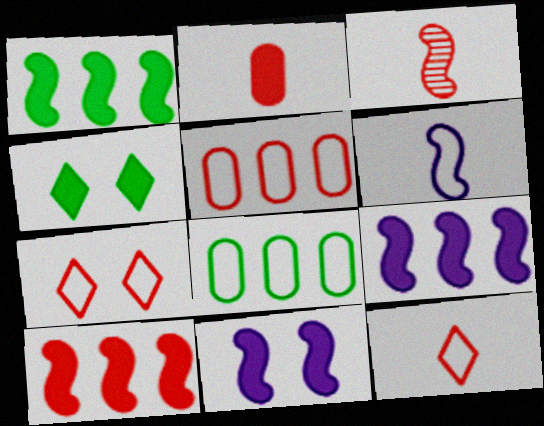[[1, 9, 10], 
[2, 3, 12], 
[2, 4, 9], 
[6, 7, 8]]